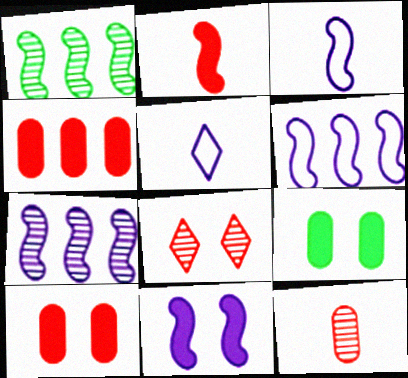[[1, 5, 10], 
[3, 7, 11]]